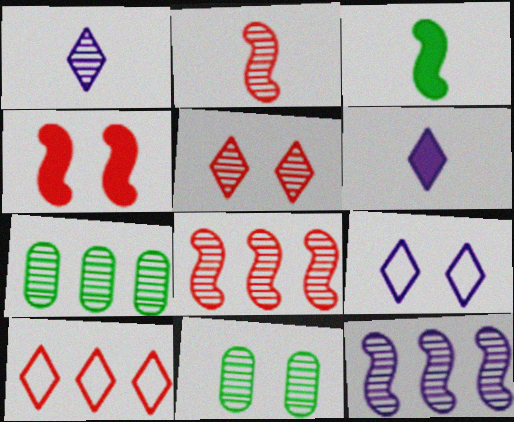[[1, 8, 11], 
[4, 9, 11]]